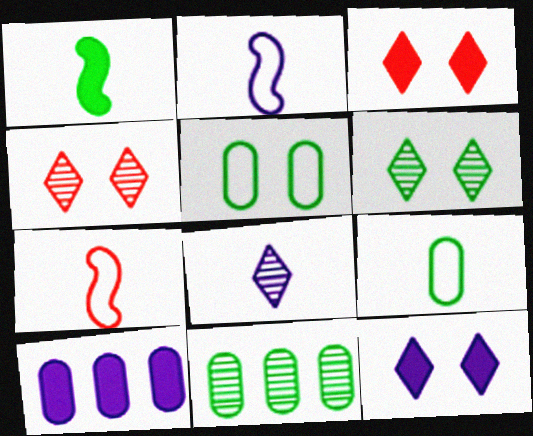[[1, 3, 10], 
[2, 3, 11], 
[6, 7, 10], 
[7, 11, 12]]